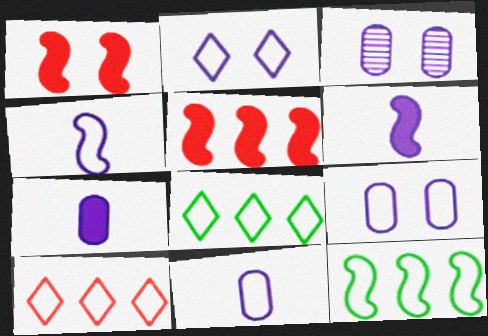[]